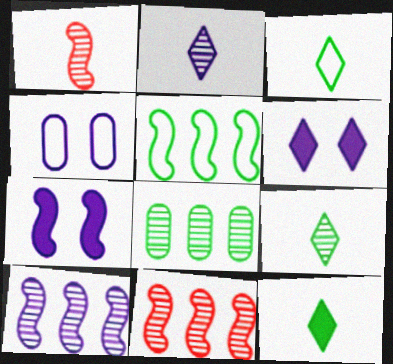[[1, 5, 7], 
[3, 9, 12], 
[4, 11, 12]]